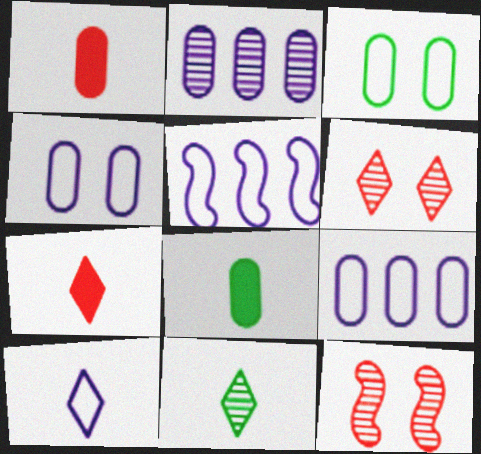[[1, 2, 3], 
[2, 11, 12], 
[4, 5, 10], 
[5, 6, 8], 
[7, 10, 11]]